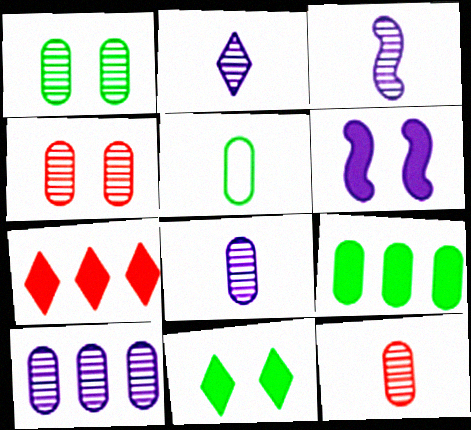[[1, 5, 9], 
[1, 10, 12], 
[2, 3, 8]]